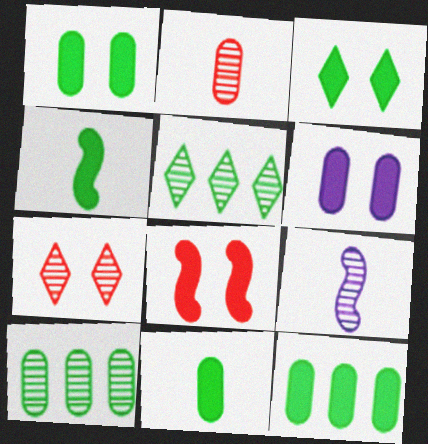[[1, 11, 12], 
[3, 4, 12], 
[3, 6, 8], 
[7, 9, 10]]